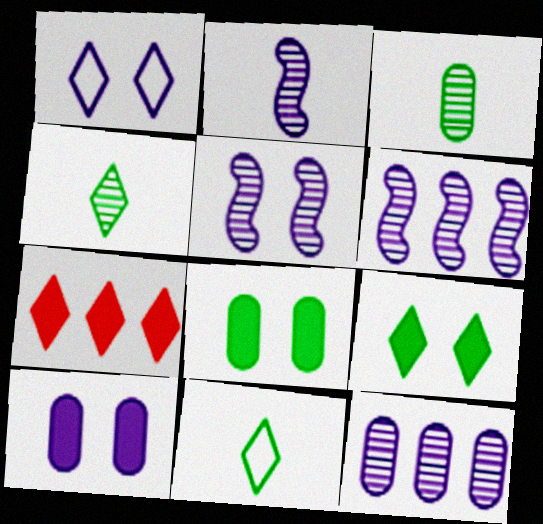[[1, 4, 7], 
[1, 5, 10], 
[2, 5, 6]]